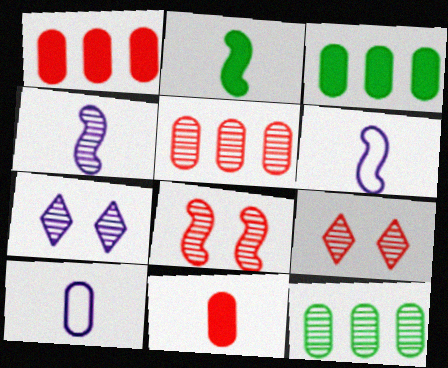[[3, 6, 9], 
[4, 9, 12]]